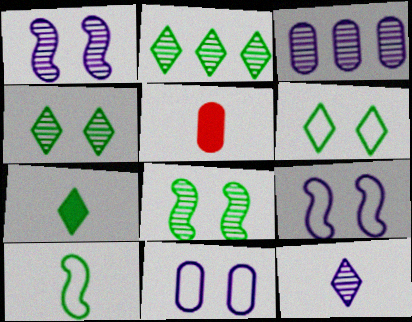[[1, 3, 12], 
[2, 5, 9], 
[2, 6, 7], 
[5, 10, 12]]